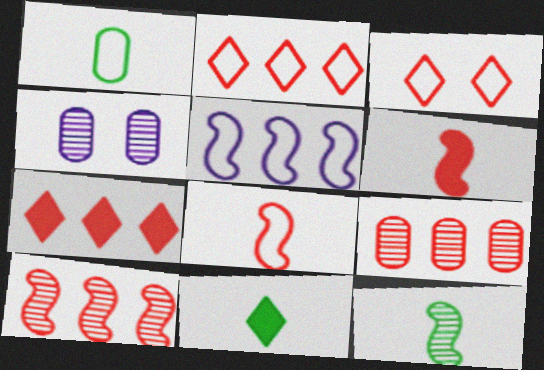[[1, 3, 5], 
[1, 11, 12], 
[3, 6, 9]]